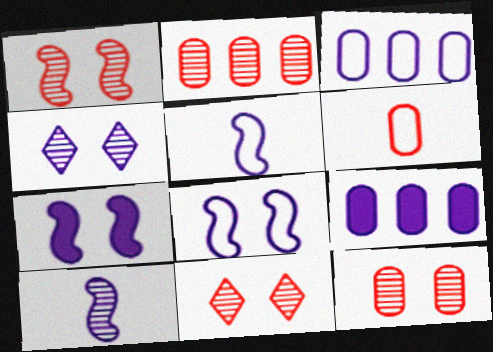[[1, 11, 12], 
[4, 5, 9]]